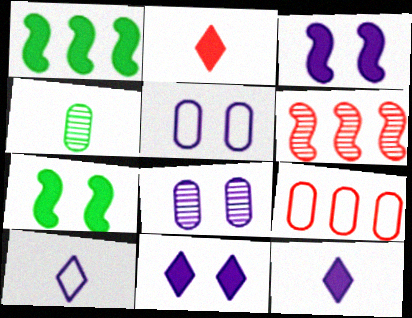[]